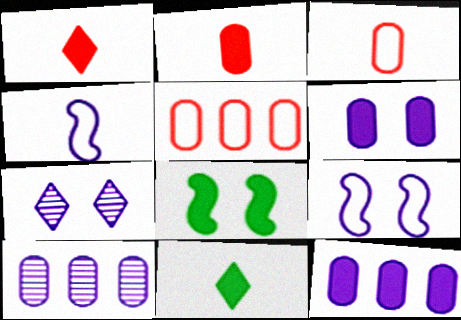[[1, 8, 12], 
[4, 7, 12], 
[6, 7, 9]]